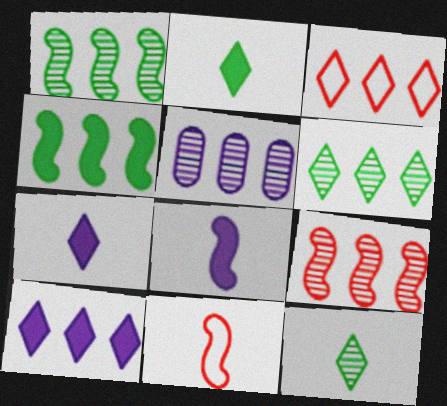[[3, 4, 5], 
[3, 6, 10], 
[5, 6, 9]]